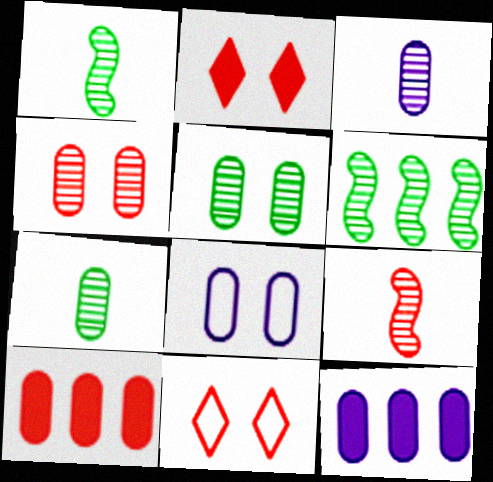[[1, 11, 12], 
[3, 8, 12], 
[7, 8, 10], 
[9, 10, 11]]